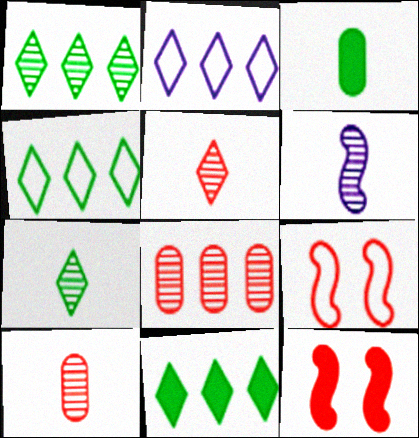[[1, 4, 11], 
[6, 7, 10]]